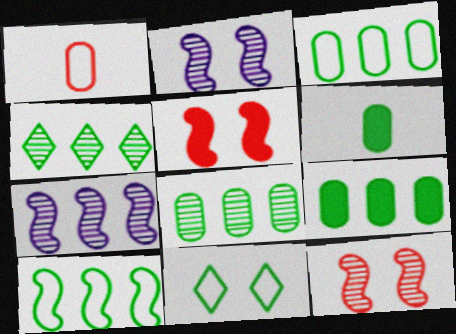[[3, 8, 9], 
[4, 9, 10]]